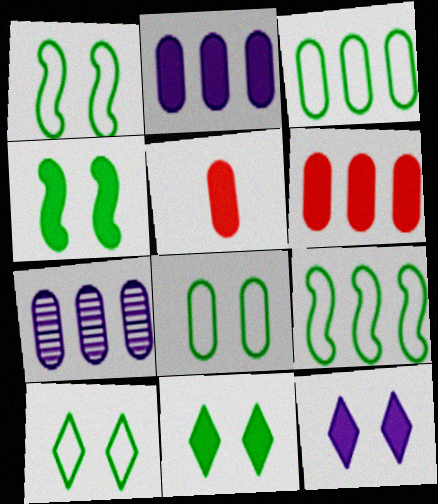[[1, 8, 10], 
[3, 6, 7], 
[5, 7, 8]]